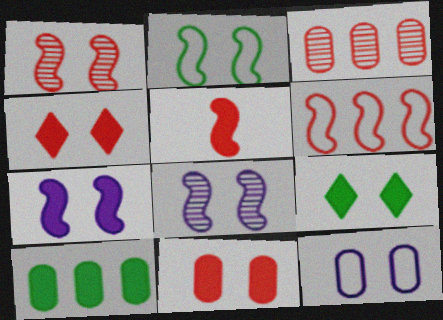[[1, 2, 7], 
[1, 5, 6], 
[1, 9, 12], 
[7, 9, 11]]